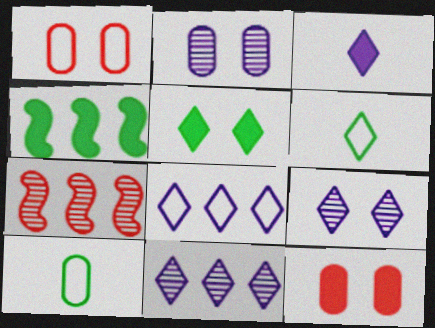[[3, 4, 12], 
[3, 8, 9]]